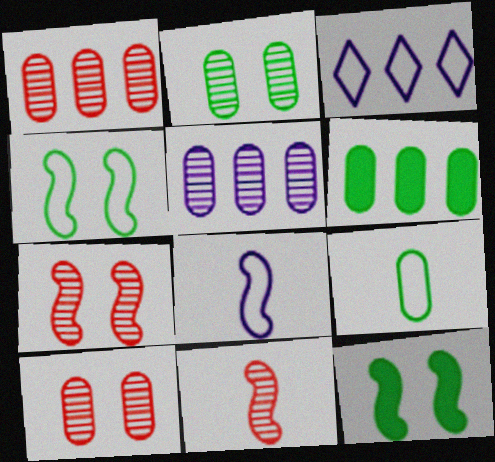[[2, 6, 9]]